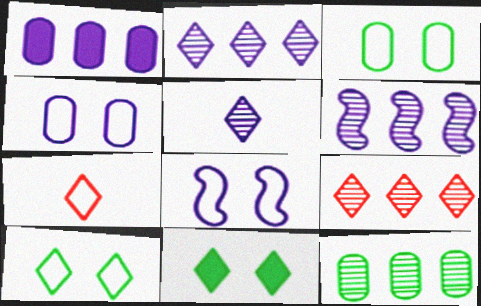[[1, 5, 8], 
[2, 7, 11], 
[6, 9, 12]]